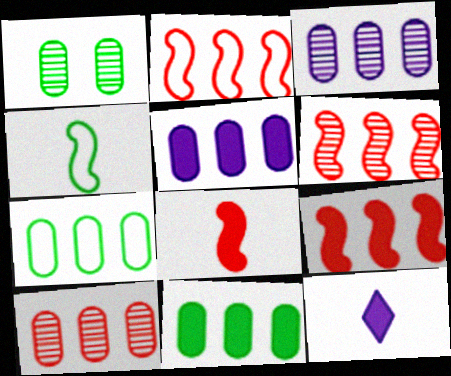[[1, 2, 12], 
[2, 6, 9], 
[5, 7, 10]]